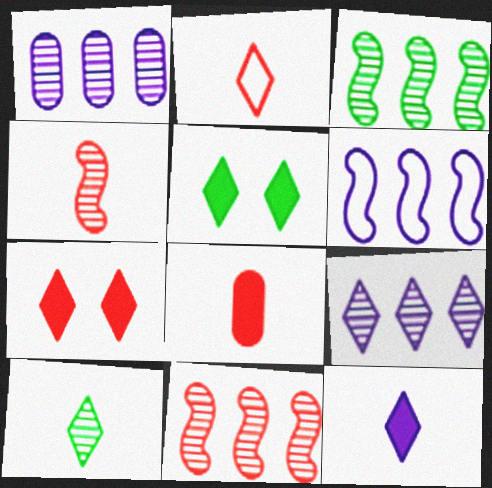[[2, 4, 8], 
[2, 5, 9], 
[2, 10, 12]]